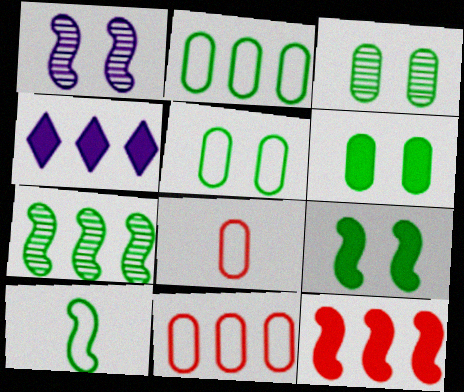[[1, 10, 12], 
[3, 5, 6], 
[4, 7, 11], 
[7, 9, 10]]